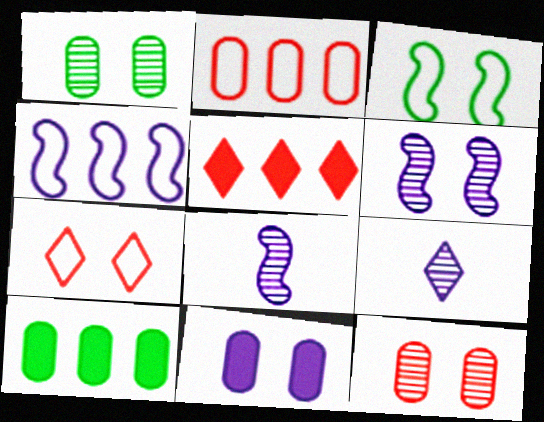[[4, 9, 11], 
[7, 8, 10]]